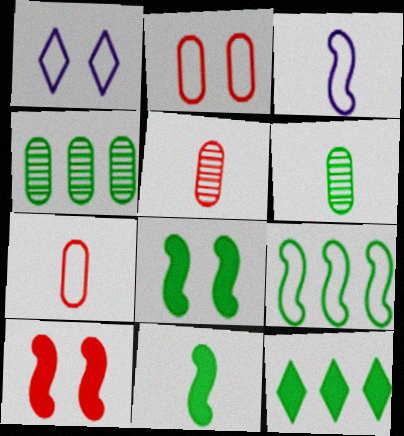[[1, 7, 9], 
[4, 9, 12]]